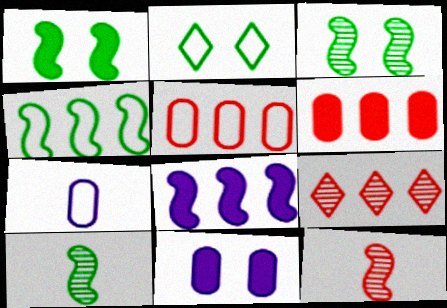[[1, 4, 10], 
[1, 7, 9]]